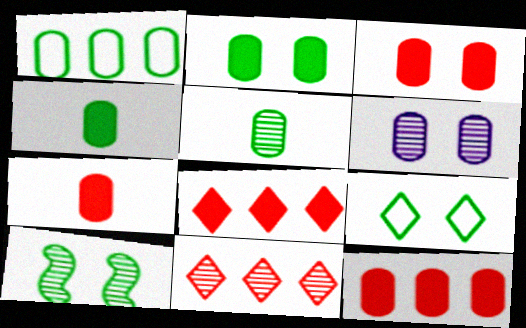[[1, 2, 5], 
[1, 6, 7], 
[2, 9, 10], 
[3, 7, 12]]